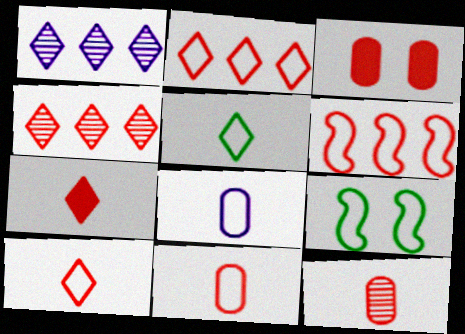[[2, 8, 9]]